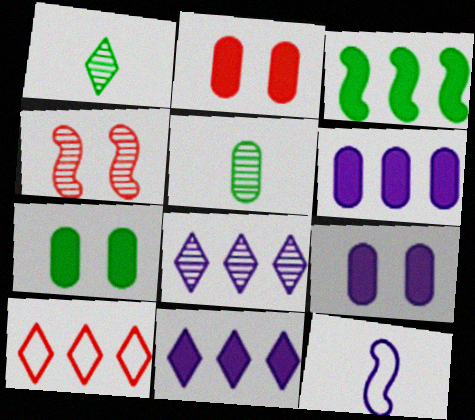[[2, 7, 9], 
[3, 4, 12], 
[4, 5, 8], 
[8, 9, 12]]